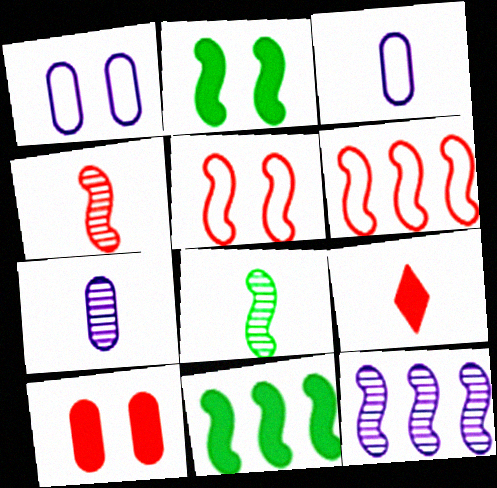[[3, 8, 9], 
[6, 11, 12]]